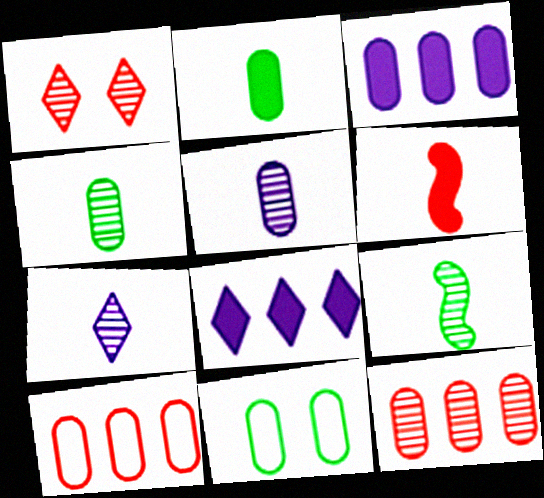[[1, 6, 10]]